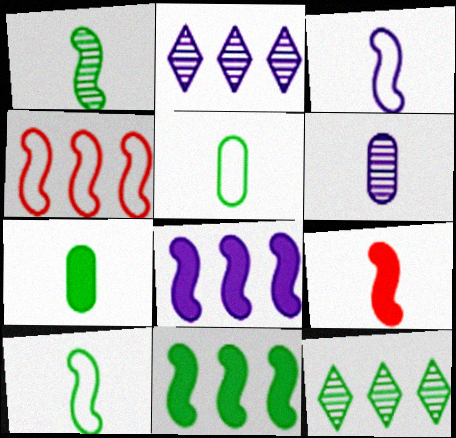[[1, 3, 9]]